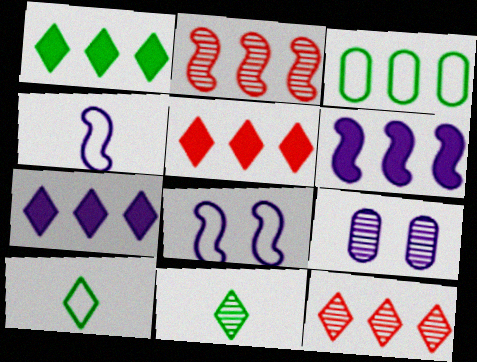[[1, 5, 7], 
[2, 3, 7], 
[2, 9, 11], 
[3, 6, 12], 
[4, 7, 9]]